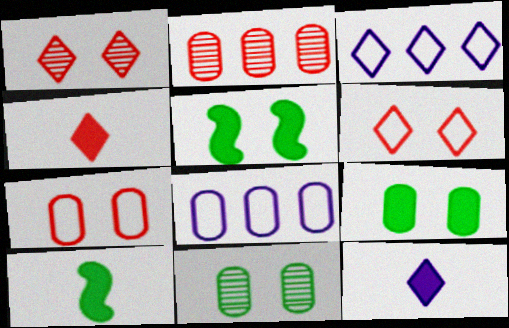[[1, 8, 10]]